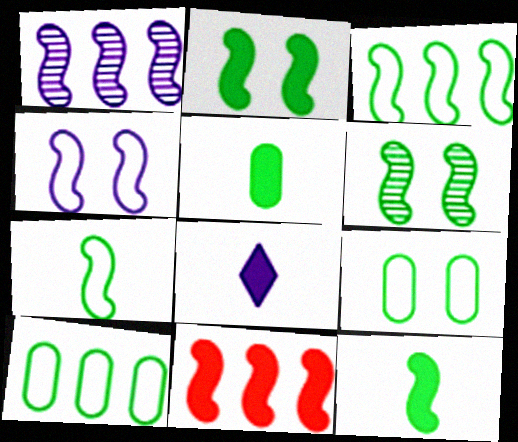[[1, 3, 11], 
[3, 6, 12]]